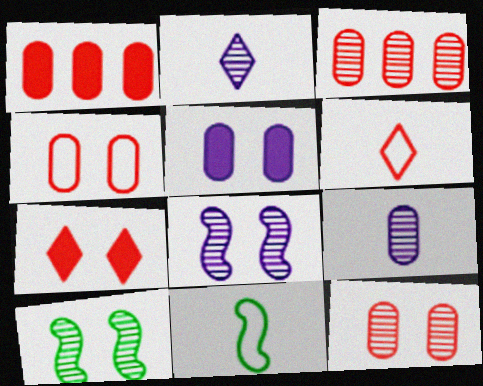[[2, 3, 10]]